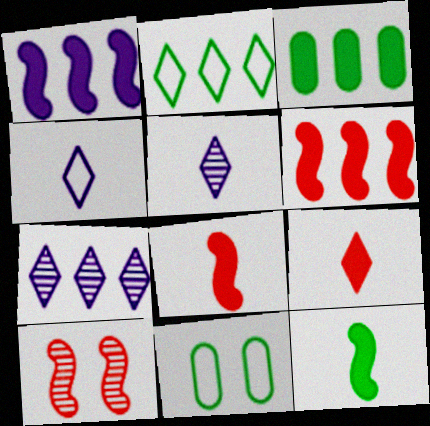[[3, 4, 10], 
[5, 6, 11], 
[7, 8, 11]]